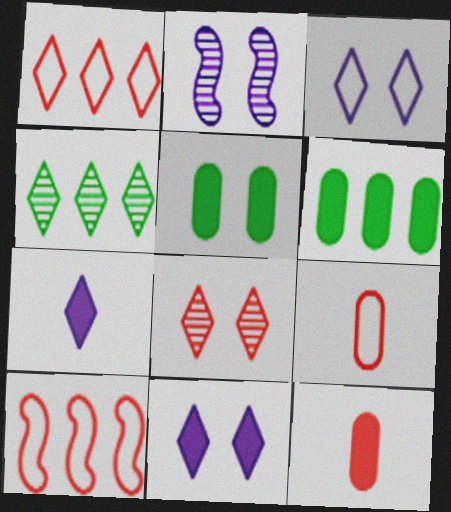[[8, 10, 12]]